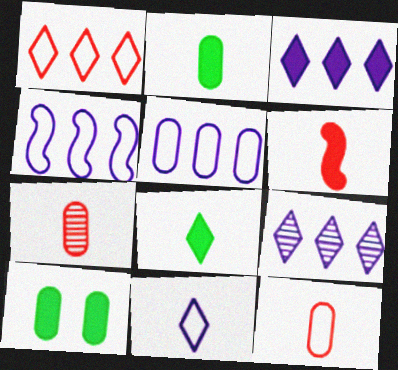[[3, 6, 10], 
[5, 7, 10]]